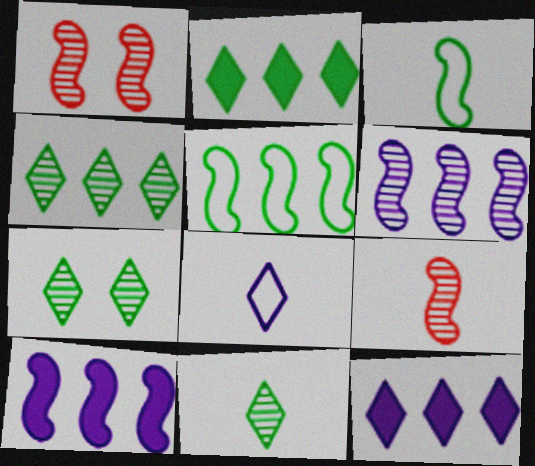[[1, 3, 10], 
[4, 7, 11]]